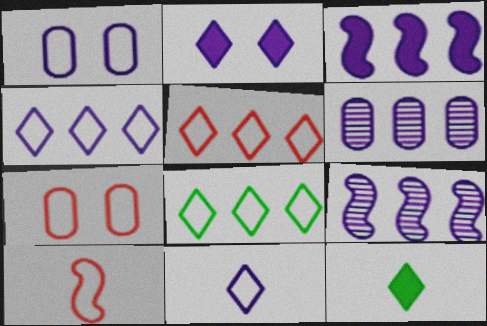[[1, 8, 10], 
[3, 4, 6], 
[4, 5, 8], 
[5, 7, 10], 
[7, 9, 12]]